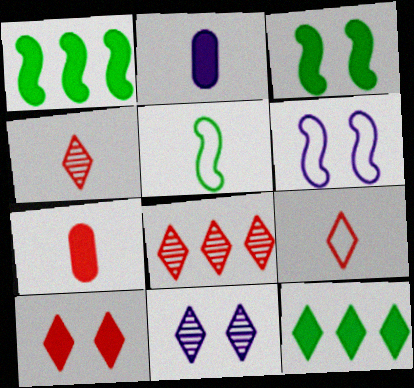[[1, 2, 10], 
[2, 4, 5], 
[8, 9, 10], 
[9, 11, 12]]